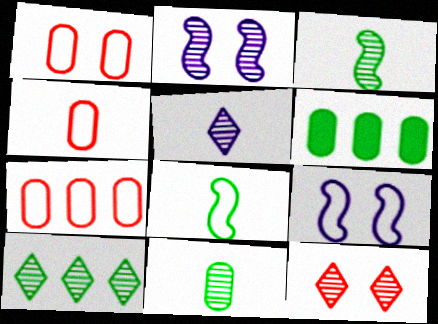[[1, 4, 7], 
[5, 10, 12]]